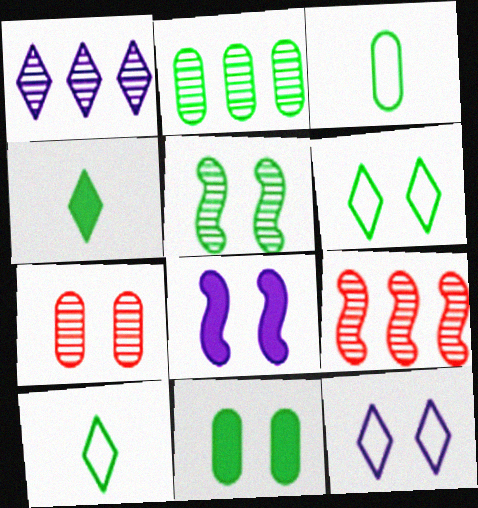[[1, 2, 9], 
[2, 3, 11], 
[5, 6, 11], 
[6, 7, 8]]